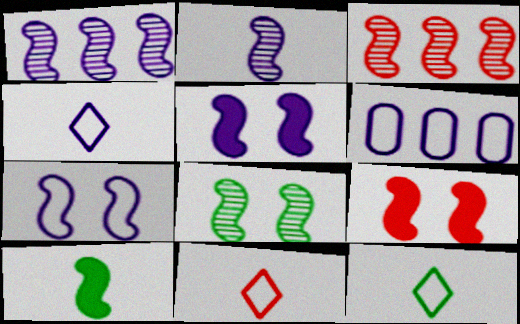[[2, 3, 8], 
[3, 7, 10], 
[4, 6, 7], 
[4, 11, 12], 
[7, 8, 9]]